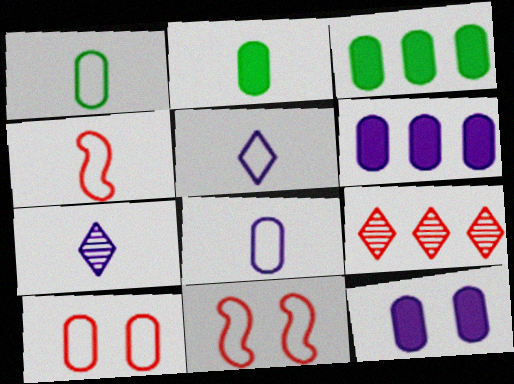[[1, 4, 5], 
[2, 4, 7], 
[3, 7, 11]]